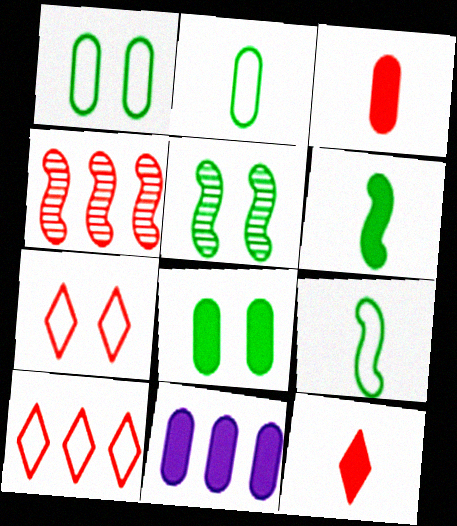[[3, 4, 7], 
[3, 8, 11]]